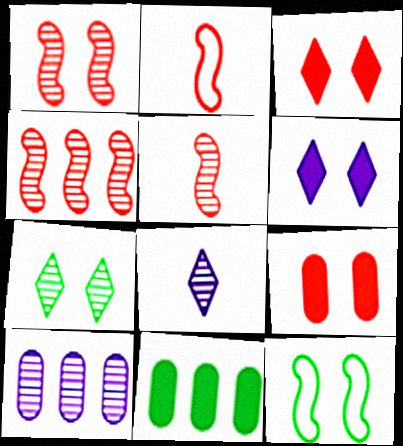[[1, 4, 5], 
[5, 7, 10]]